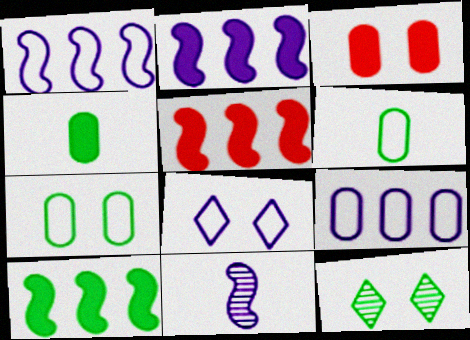[[2, 5, 10], 
[6, 10, 12]]